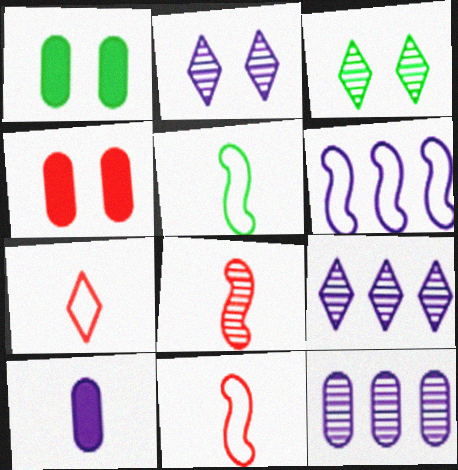[[1, 9, 11], 
[2, 6, 10], 
[3, 8, 12], 
[4, 5, 9]]